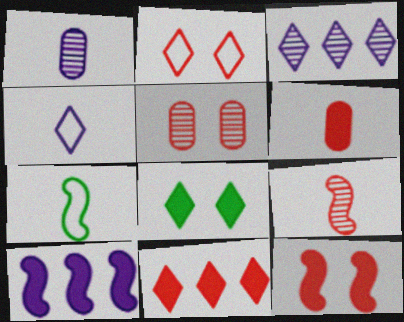[[2, 5, 12], 
[6, 8, 10], 
[6, 11, 12]]